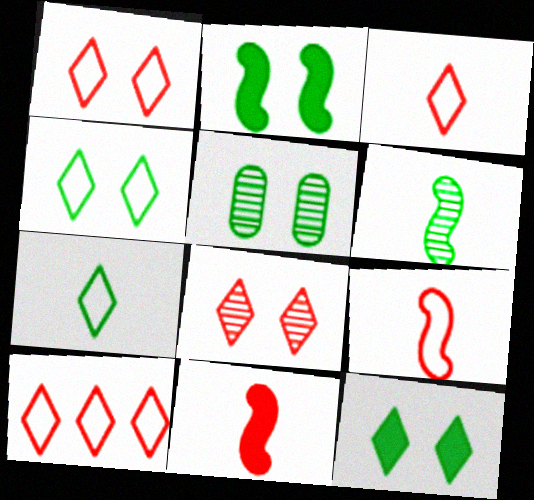[[1, 3, 10], 
[2, 4, 5]]